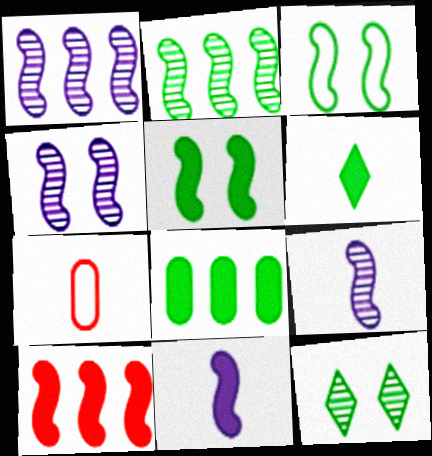[[1, 4, 9], 
[3, 9, 10], 
[5, 6, 8], 
[5, 10, 11], 
[6, 7, 9]]